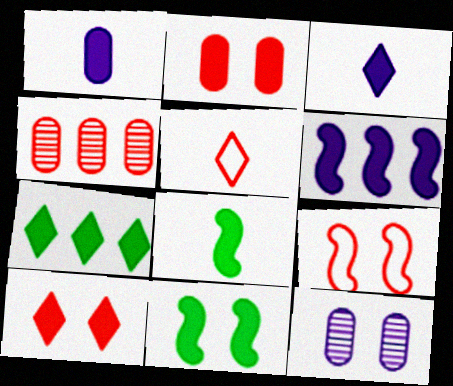[[3, 7, 10]]